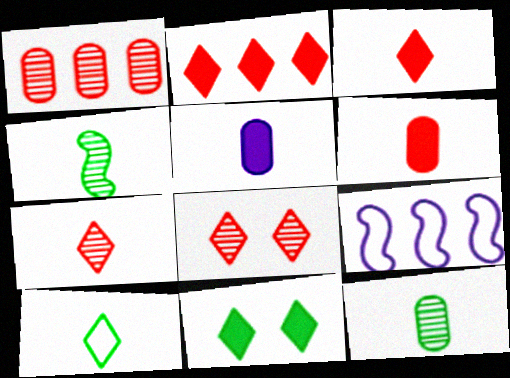[]